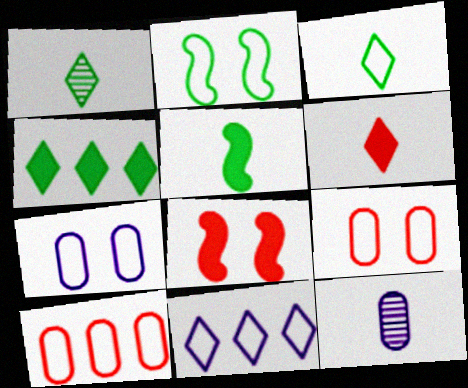[]